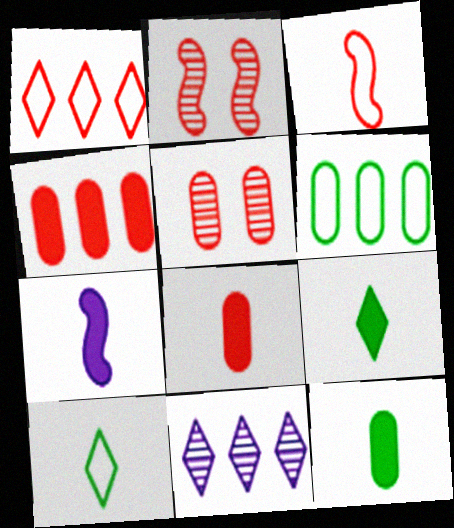[[1, 2, 8], 
[7, 8, 9]]